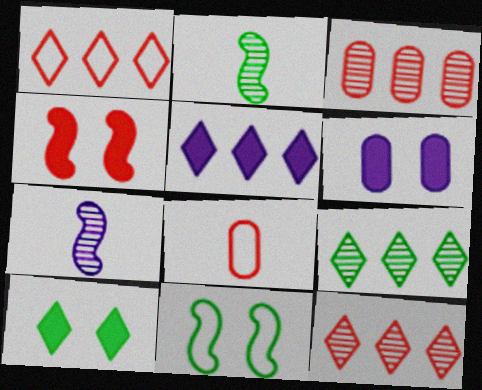[[1, 2, 6], 
[1, 5, 9], 
[4, 6, 10], 
[4, 8, 12]]